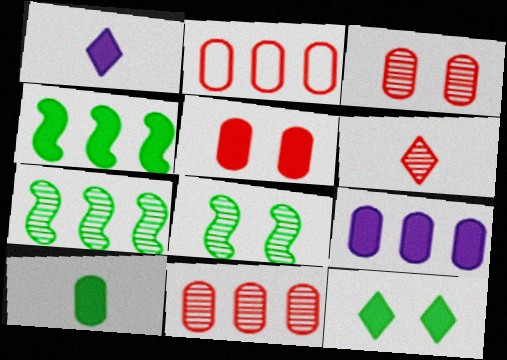[[1, 2, 8], 
[1, 4, 5], 
[4, 10, 12], 
[5, 9, 10]]